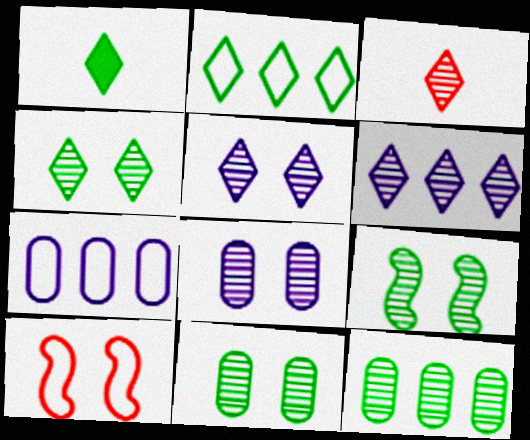[[1, 2, 4], 
[3, 4, 6], 
[4, 9, 11]]